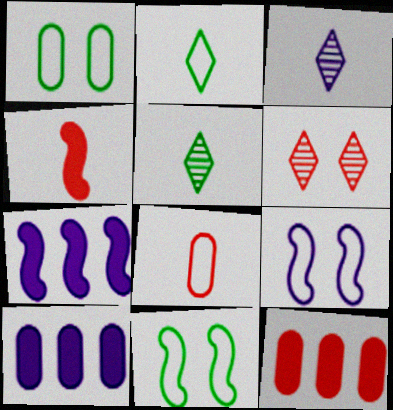[[3, 9, 10], 
[3, 11, 12], 
[5, 9, 12]]